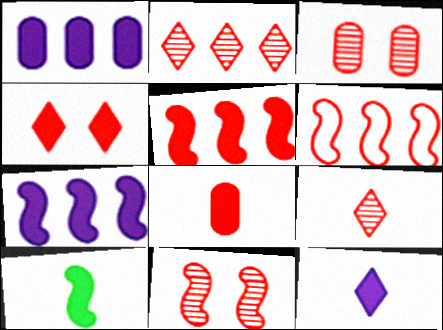[[1, 4, 10], 
[4, 5, 8], 
[8, 10, 12]]